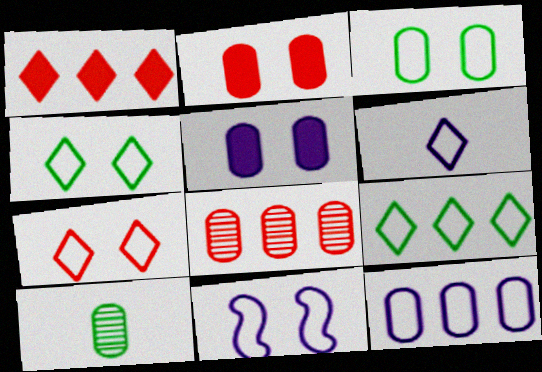[[1, 10, 11], 
[2, 10, 12], 
[3, 7, 11], 
[6, 7, 9], 
[6, 11, 12]]